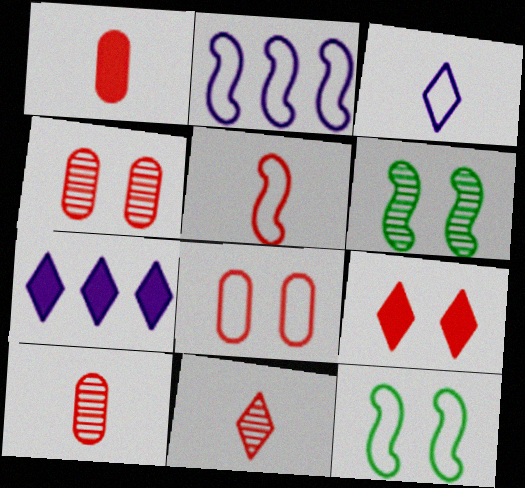[[1, 5, 11], 
[2, 5, 12], 
[7, 10, 12]]